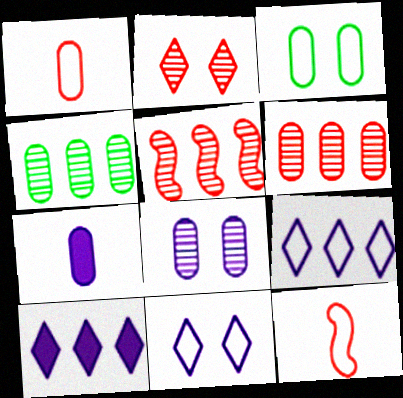[[3, 6, 7], 
[3, 9, 12]]